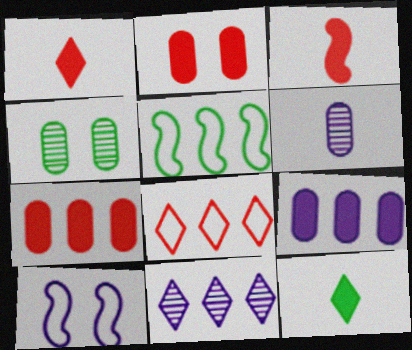[[4, 5, 12], 
[5, 7, 11]]